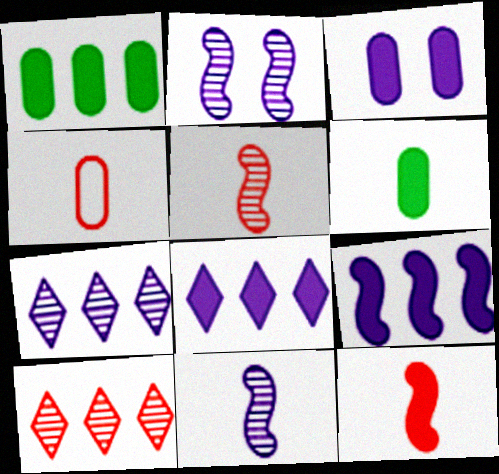[]